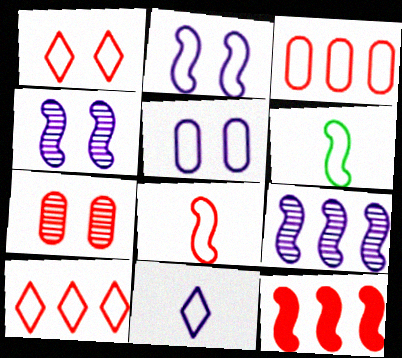[[1, 3, 8], 
[4, 6, 12], 
[5, 6, 10]]